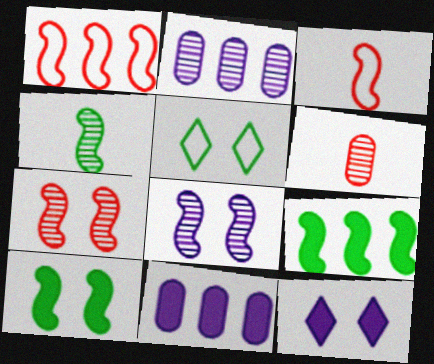[[3, 8, 9]]